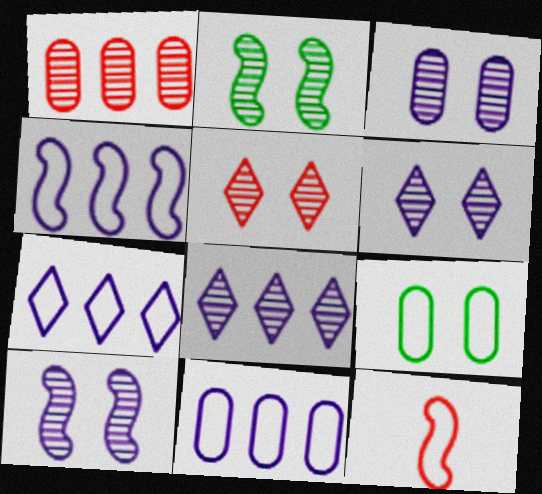[[2, 3, 5], 
[3, 6, 10], 
[4, 7, 11], 
[7, 9, 12]]